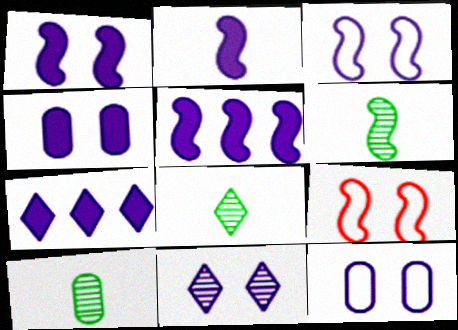[[1, 2, 5], 
[1, 11, 12], 
[2, 4, 7], 
[3, 4, 11], 
[5, 6, 9], 
[6, 8, 10], 
[7, 9, 10]]